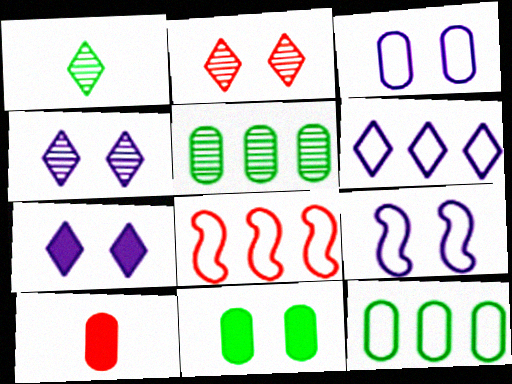[[2, 8, 10], 
[2, 9, 11], 
[3, 5, 10], 
[6, 8, 12]]